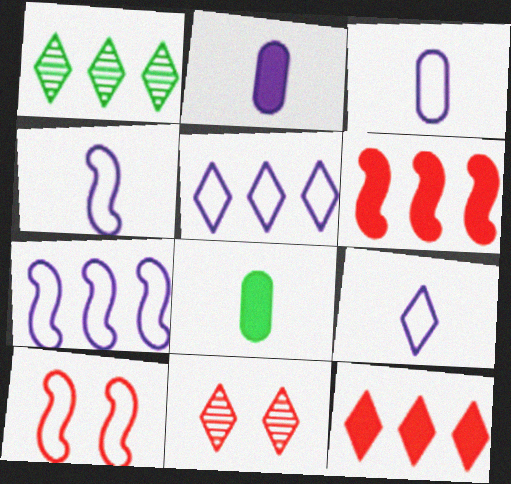[[1, 2, 10], 
[1, 5, 12], 
[3, 4, 9], 
[7, 8, 11]]